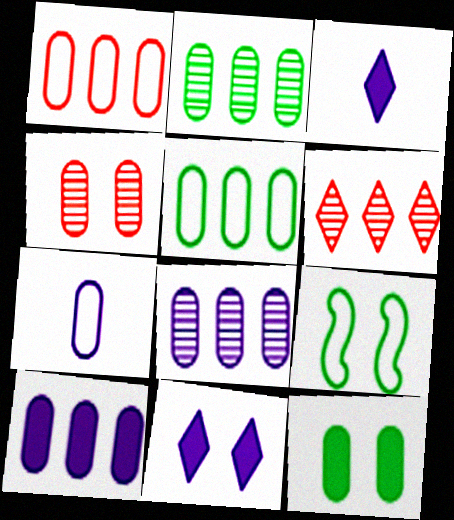[[1, 2, 10], 
[4, 9, 11]]